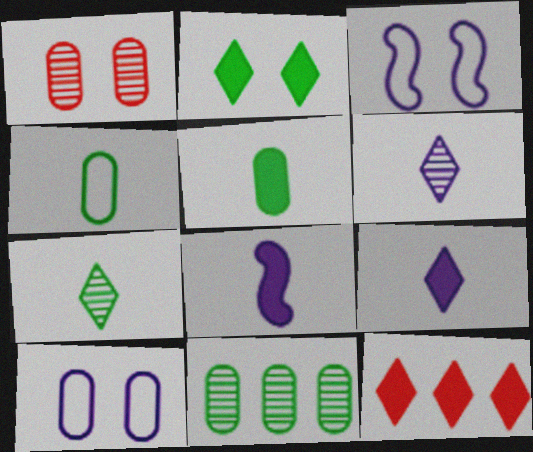[[1, 2, 3], 
[2, 9, 12]]